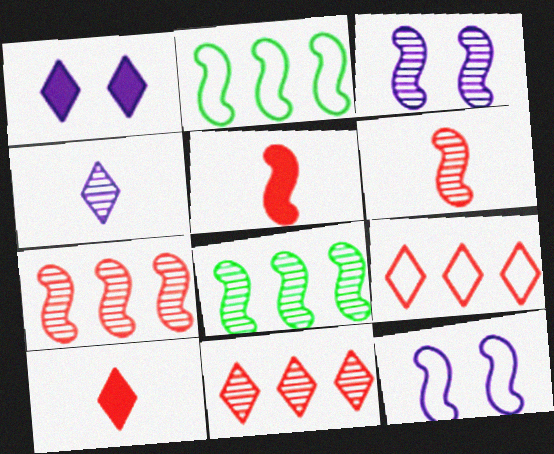[[2, 3, 5], 
[3, 6, 8], 
[5, 8, 12]]